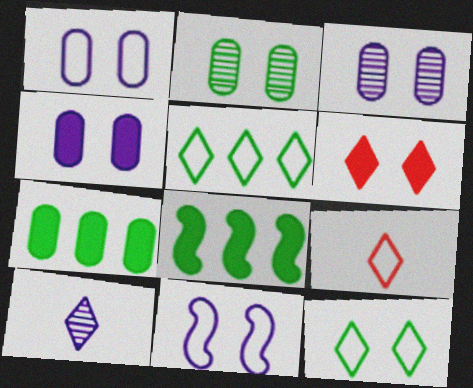[[1, 3, 4], 
[2, 6, 11], 
[3, 8, 9], 
[5, 6, 10]]